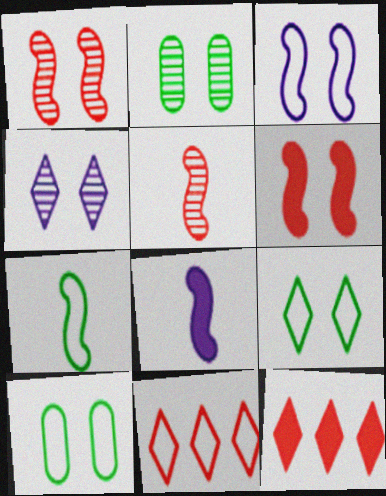[[1, 2, 4], 
[2, 8, 11], 
[4, 6, 10], 
[5, 7, 8]]